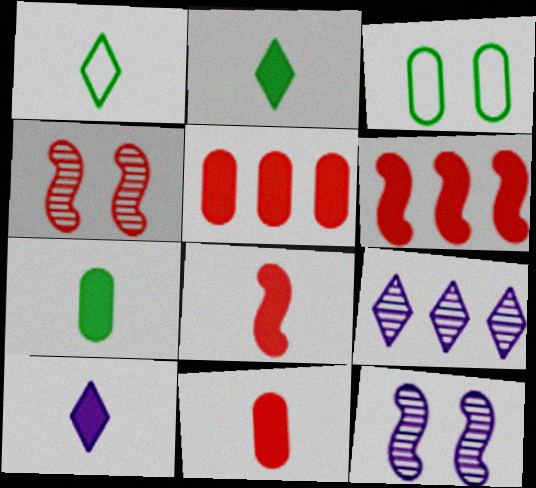[[1, 5, 12], 
[3, 8, 9], 
[7, 8, 10]]